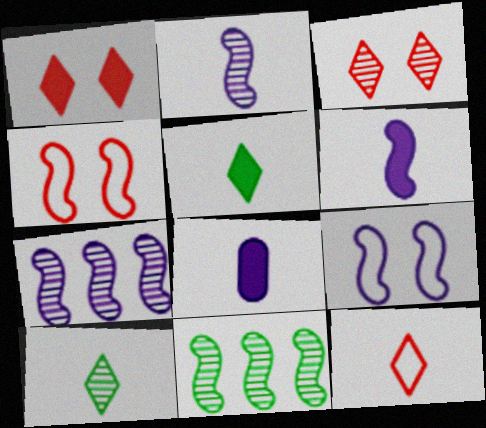[[4, 6, 11], 
[6, 7, 9]]